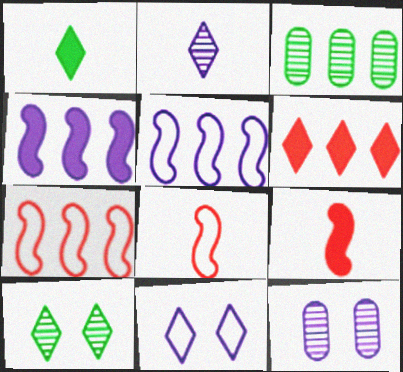[[1, 7, 12], 
[3, 5, 6], 
[3, 9, 11]]